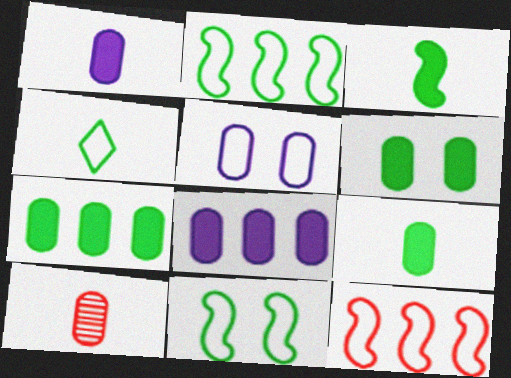[[4, 5, 12], 
[5, 7, 10], 
[6, 7, 9]]